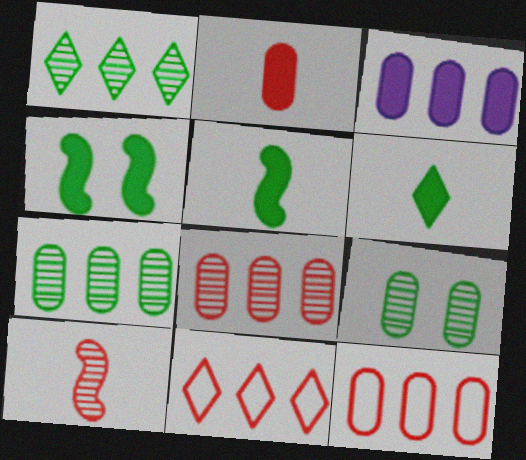[[3, 7, 12]]